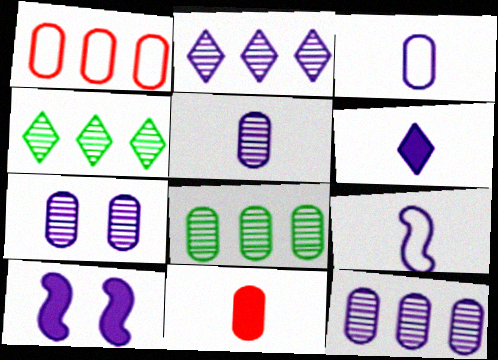[[2, 3, 10], 
[5, 6, 9], 
[5, 7, 12]]